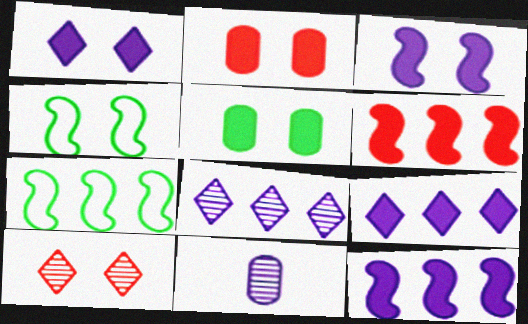[]